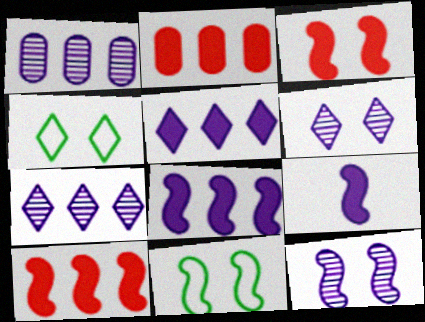[[3, 11, 12]]